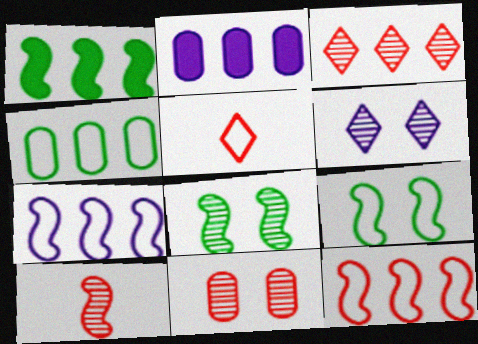[[2, 5, 8], 
[3, 10, 11], 
[6, 8, 11]]